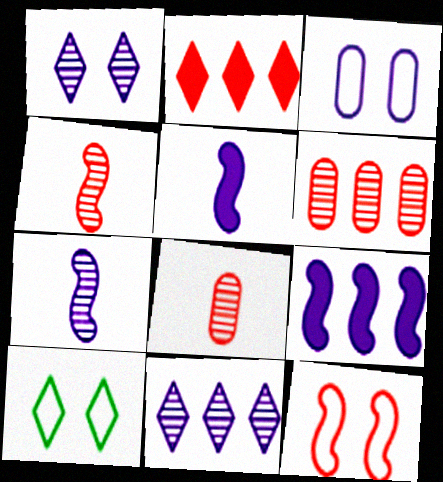[[2, 8, 12], 
[3, 5, 11], 
[3, 10, 12], 
[5, 6, 10], 
[8, 9, 10]]